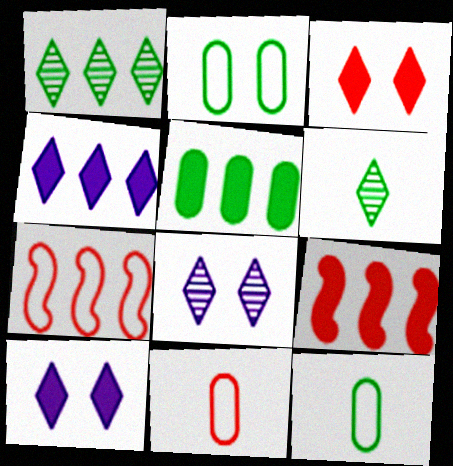[[4, 5, 9], 
[8, 9, 12]]